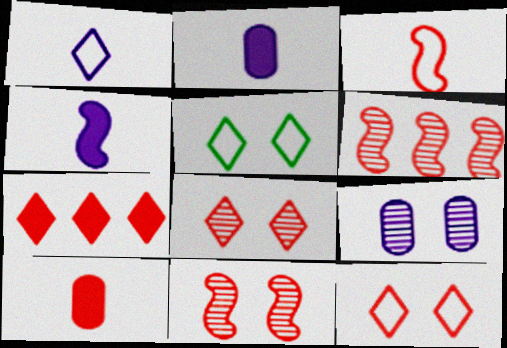[[2, 5, 6], 
[6, 10, 12]]